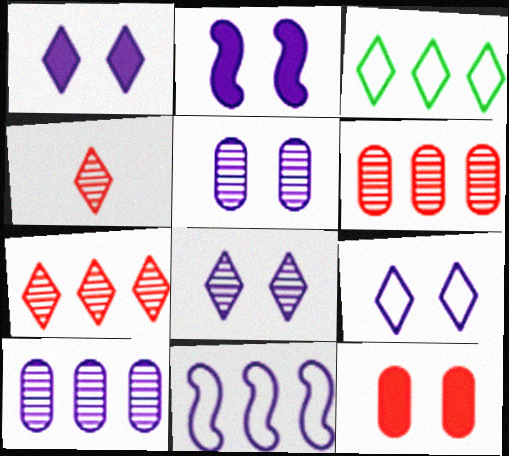[[1, 3, 4], 
[1, 8, 9], 
[2, 5, 9]]